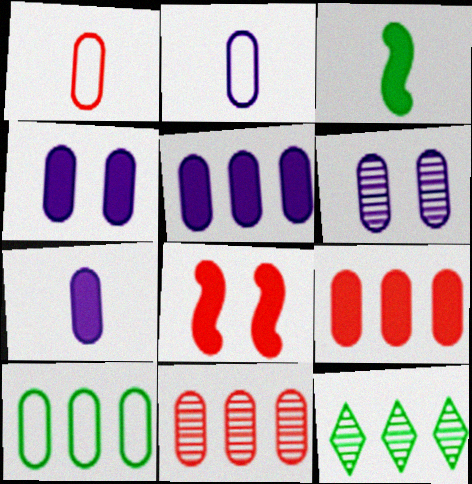[[2, 5, 6], 
[2, 8, 12], 
[4, 5, 7], 
[5, 10, 11]]